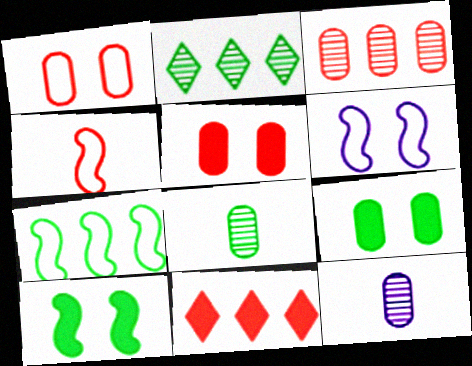[[4, 6, 7], 
[6, 8, 11]]